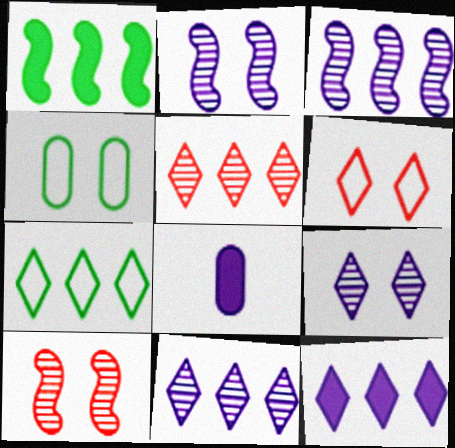[[5, 7, 12], 
[7, 8, 10]]